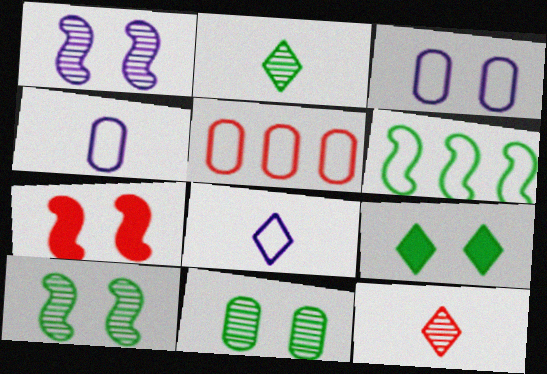[[5, 7, 12]]